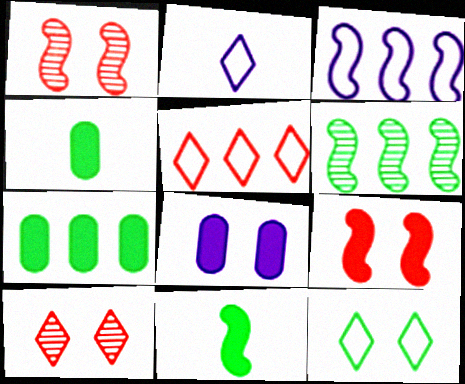[[1, 2, 7], 
[1, 3, 11], 
[1, 8, 12], 
[2, 5, 12], 
[3, 4, 10], 
[4, 6, 12]]